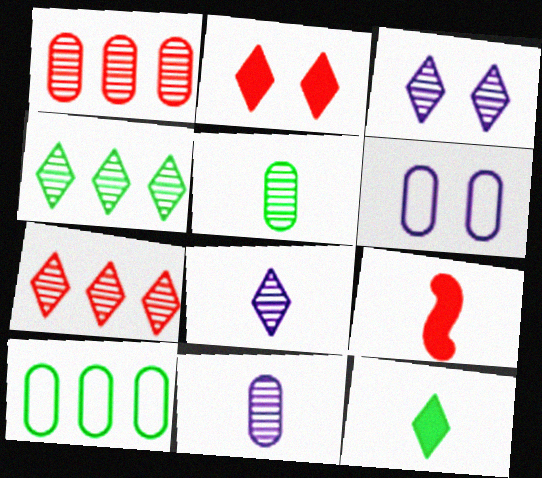[[3, 9, 10], 
[4, 6, 9]]